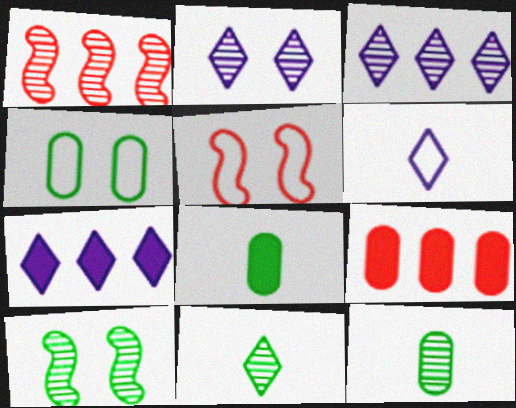[[1, 2, 12], 
[2, 6, 7], 
[3, 5, 8], 
[5, 7, 12], 
[6, 9, 10]]